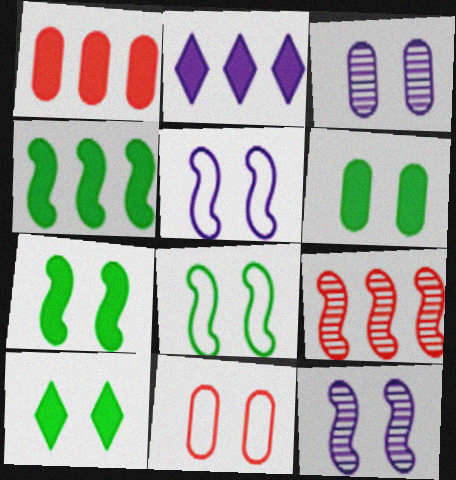[[1, 2, 4], 
[3, 6, 11], 
[6, 7, 10], 
[10, 11, 12]]